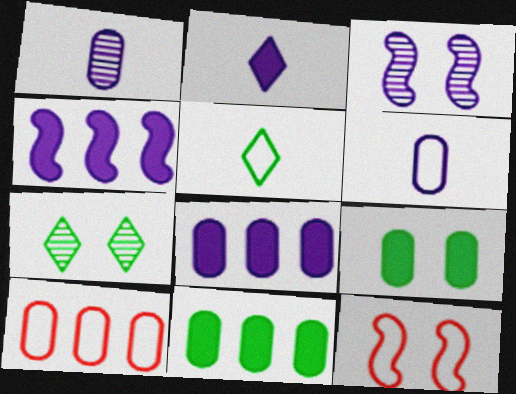[[1, 9, 10]]